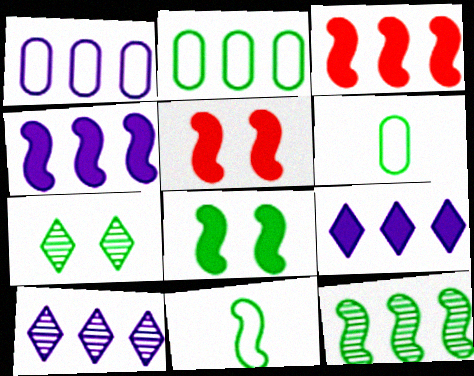[[1, 4, 10], 
[2, 3, 10], 
[5, 6, 10], 
[8, 11, 12]]